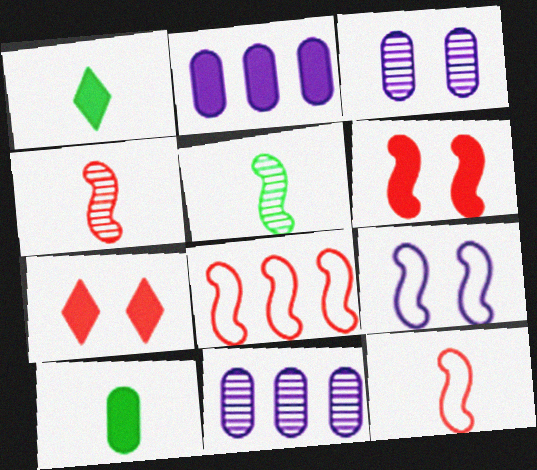[[1, 2, 6], 
[1, 3, 8], 
[4, 6, 8]]